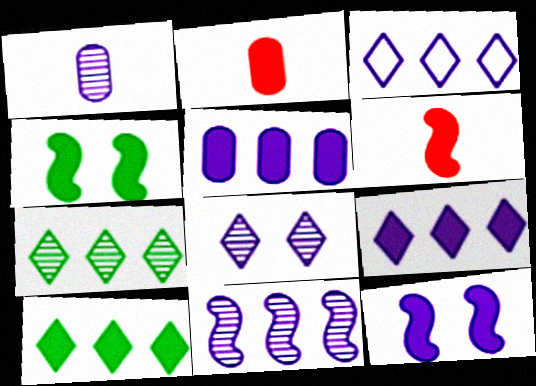[[1, 3, 12], 
[1, 8, 11], 
[2, 4, 9], 
[2, 10, 12], 
[3, 5, 11]]